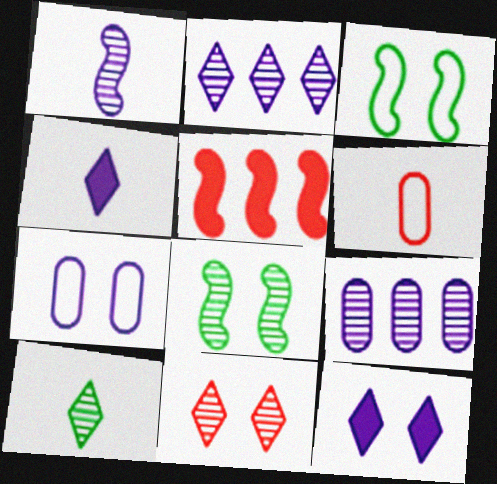[[1, 3, 5], 
[2, 10, 11], 
[5, 6, 11], 
[5, 7, 10]]